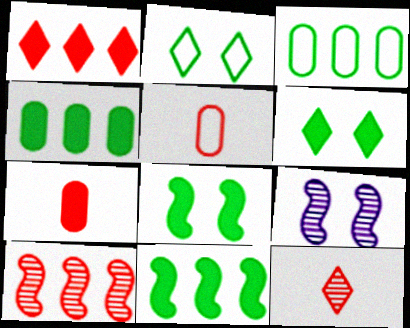[]